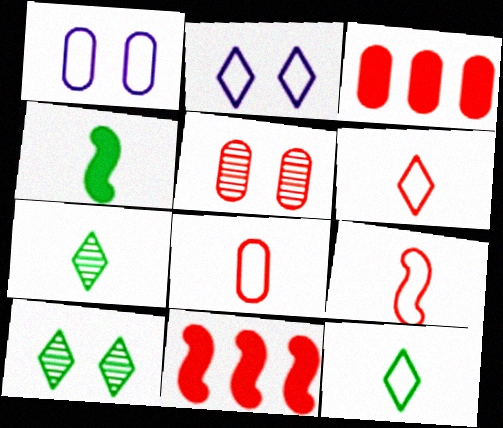[[1, 7, 11], 
[3, 5, 8], 
[5, 6, 11], 
[6, 8, 9]]